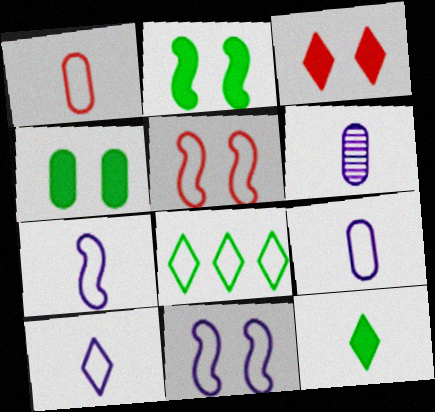[[1, 8, 11], 
[5, 8, 9], 
[7, 9, 10]]